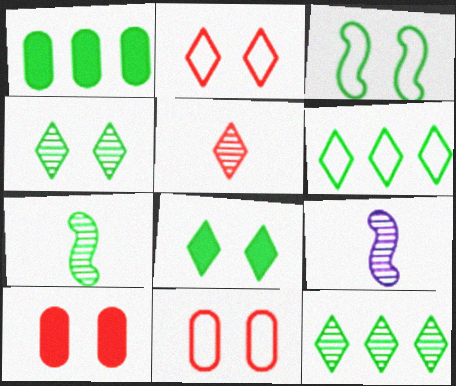[[1, 2, 9], 
[6, 9, 10]]